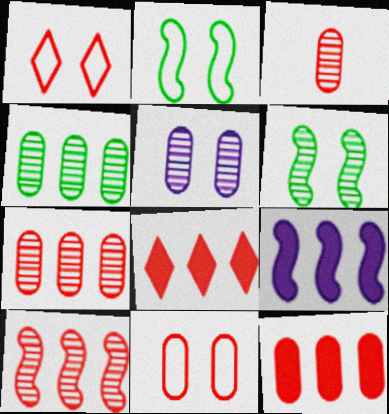[[3, 4, 5], 
[3, 11, 12]]